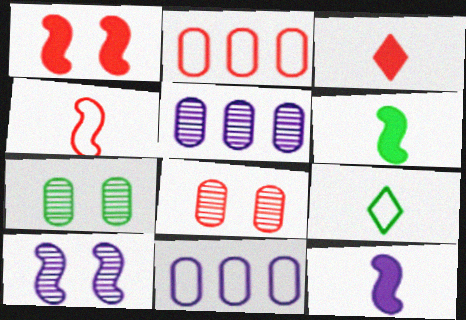[[1, 5, 9]]